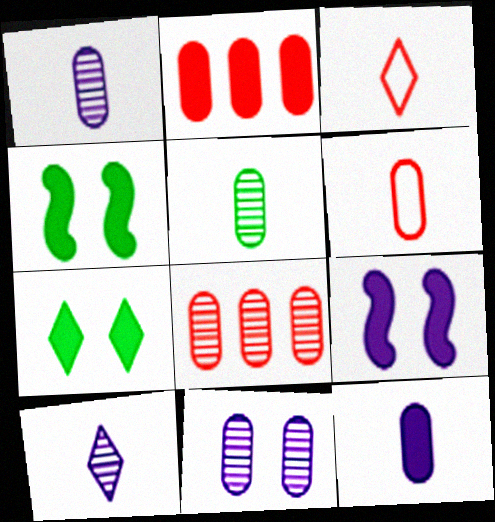[[5, 6, 12], 
[5, 8, 11]]